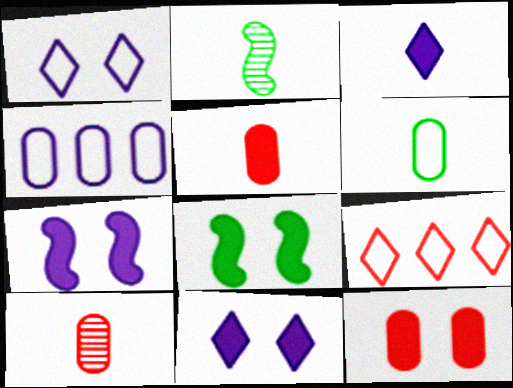[[8, 11, 12]]